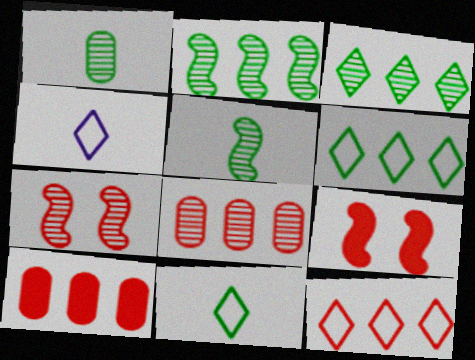[]